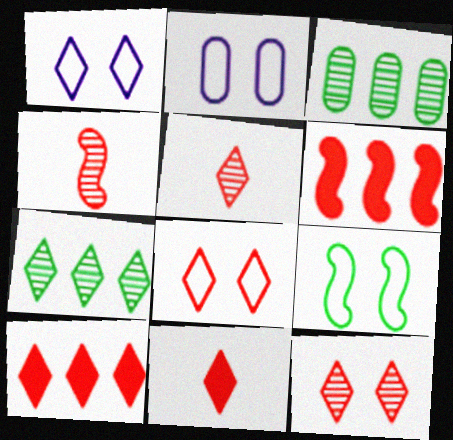[[1, 7, 11], 
[2, 8, 9], 
[5, 8, 10]]